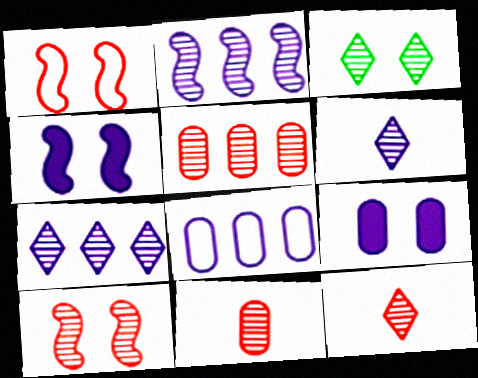[[1, 3, 9], 
[2, 3, 11], 
[3, 7, 12], 
[4, 6, 8], 
[5, 10, 12]]